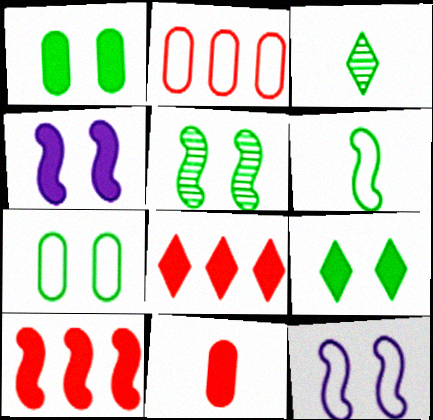[[2, 3, 4], 
[5, 7, 9]]